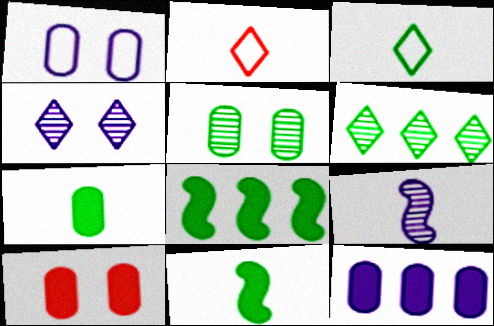[[1, 5, 10], 
[2, 7, 9], 
[3, 5, 8], 
[7, 10, 12]]